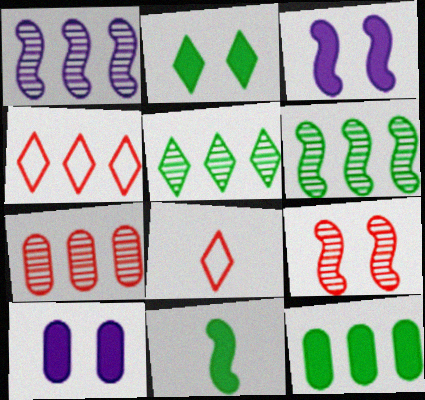[[1, 4, 12], 
[1, 5, 7], 
[2, 11, 12], 
[6, 8, 10]]